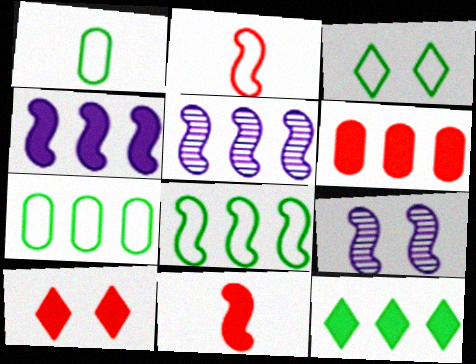[[1, 3, 8], 
[1, 5, 10], 
[4, 6, 12], 
[6, 10, 11], 
[8, 9, 11]]